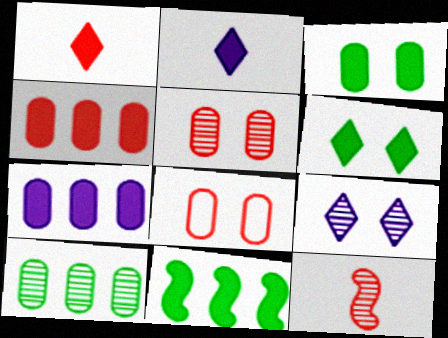[[9, 10, 12]]